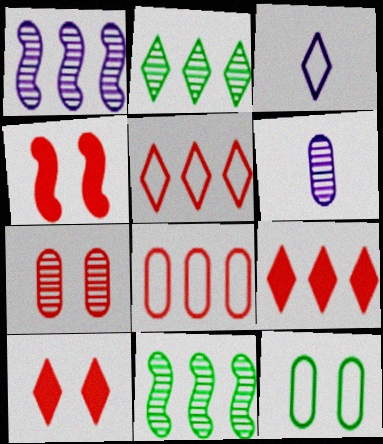[[2, 3, 10]]